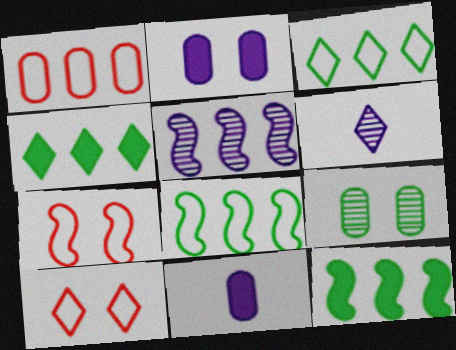[[1, 4, 5], 
[1, 9, 11], 
[4, 6, 10]]